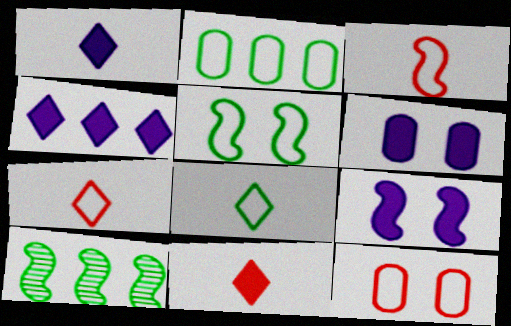[[1, 10, 12], 
[2, 5, 8], 
[3, 9, 10], 
[6, 7, 10]]